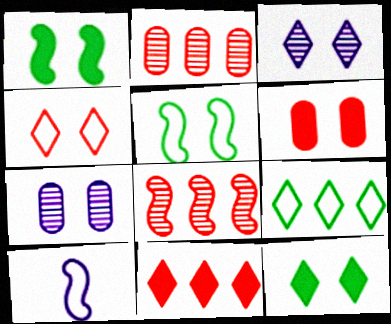[[1, 4, 7], 
[1, 8, 10], 
[2, 10, 12], 
[3, 4, 12], 
[3, 5, 6]]